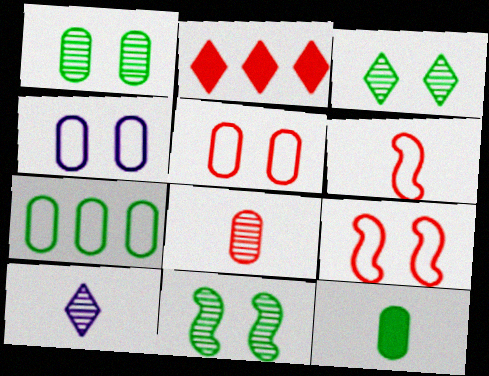[[1, 3, 11], 
[1, 7, 12], 
[2, 8, 9], 
[6, 10, 12]]